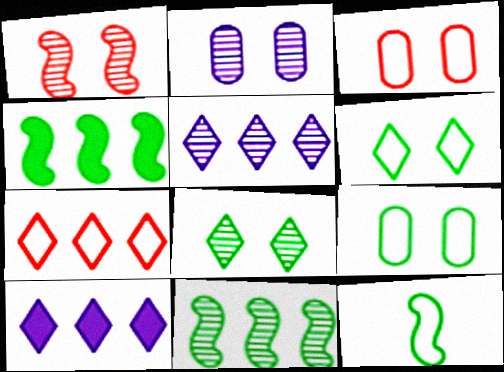[[1, 2, 8]]